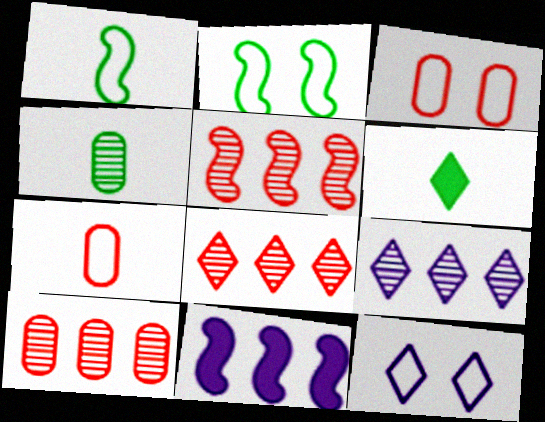[[1, 4, 6], 
[2, 3, 12], 
[5, 8, 10], 
[6, 8, 12]]